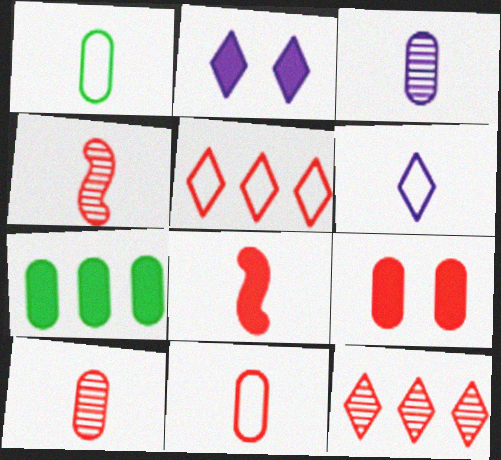[[2, 7, 8], 
[4, 5, 9]]